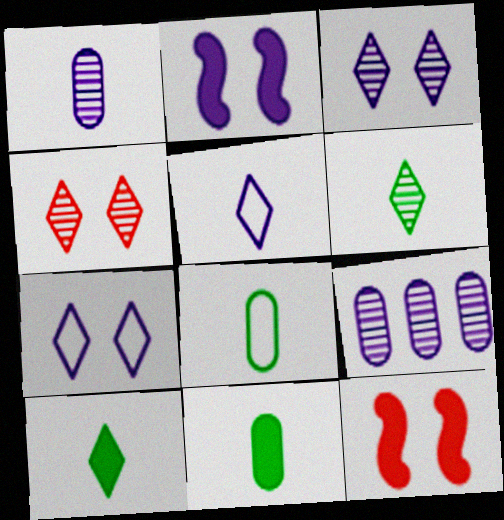[[2, 5, 9]]